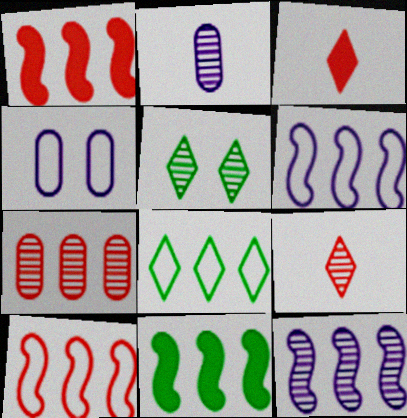[[4, 9, 11], 
[10, 11, 12]]